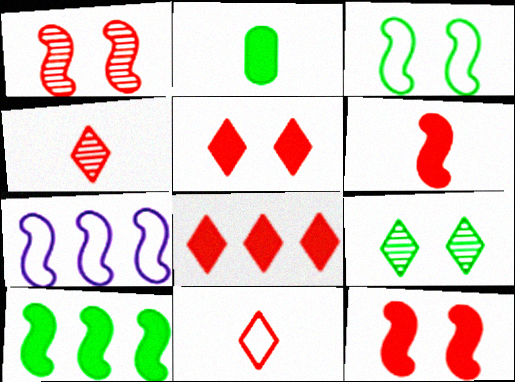[]